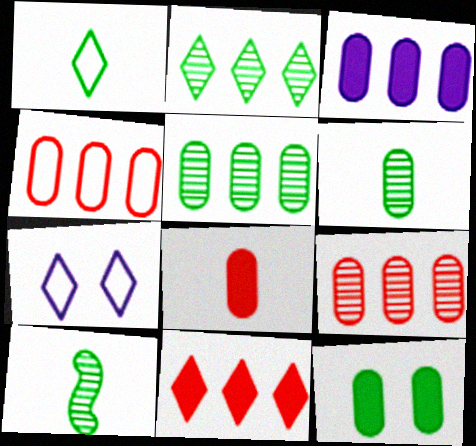[[3, 4, 5], 
[3, 8, 12]]